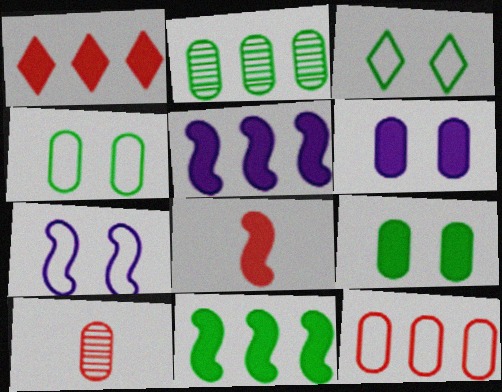[[3, 5, 10]]